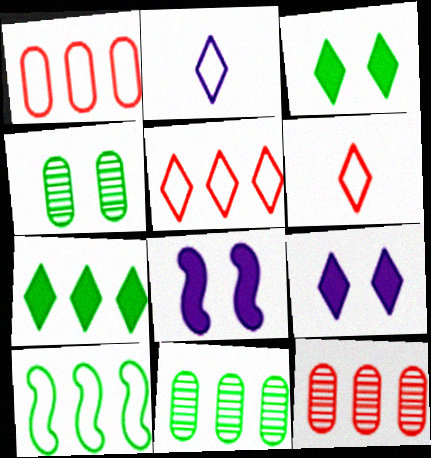[[6, 8, 11], 
[7, 10, 11]]